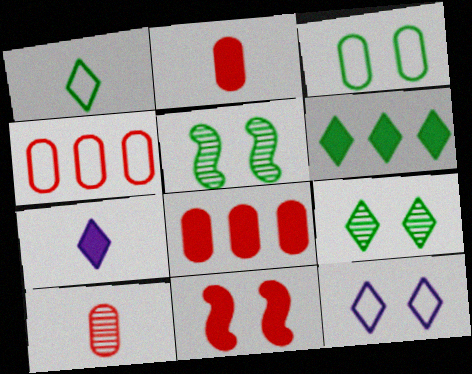[[1, 6, 9], 
[4, 5, 7]]